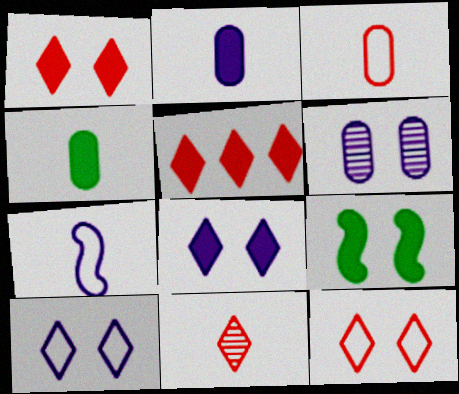[[2, 5, 9], 
[4, 7, 11], 
[5, 11, 12], 
[6, 9, 12]]